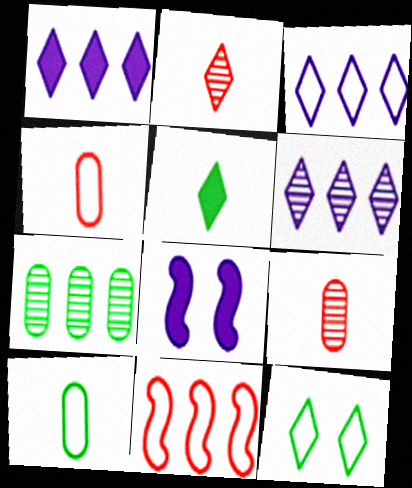[[1, 2, 12], 
[1, 3, 6], 
[1, 7, 11]]